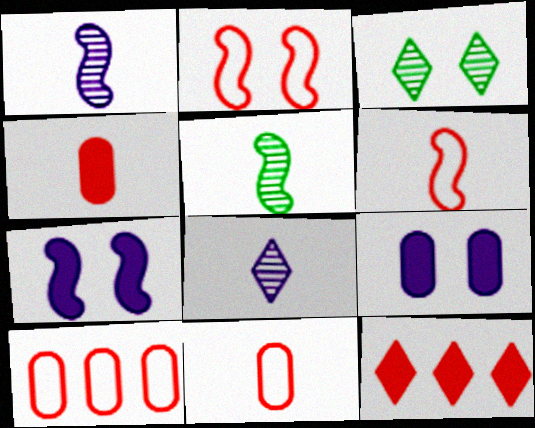[[2, 3, 9]]